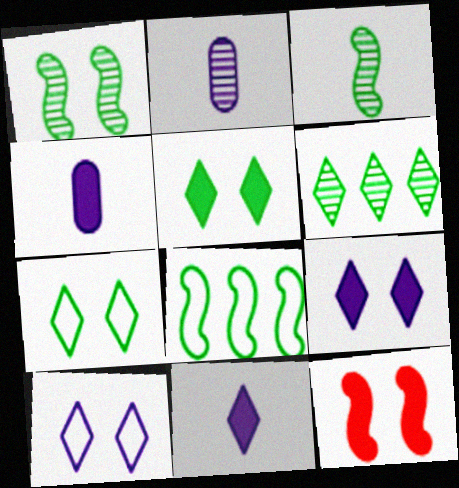[]